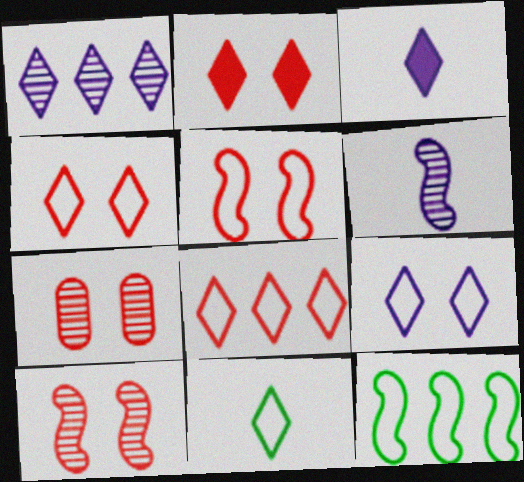[[1, 2, 11], 
[1, 3, 9], 
[2, 5, 7], 
[3, 7, 12], 
[8, 9, 11]]